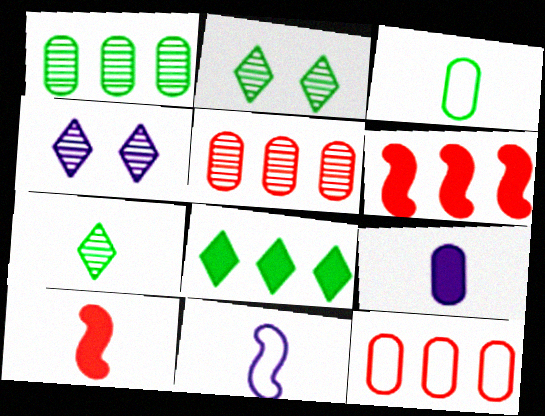[[3, 4, 6]]